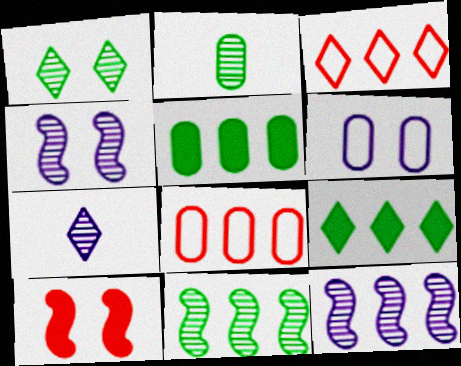[[1, 2, 11], 
[1, 6, 10], 
[3, 5, 12], 
[8, 9, 12]]